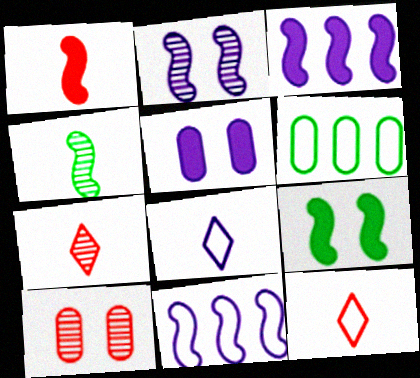[[1, 3, 9]]